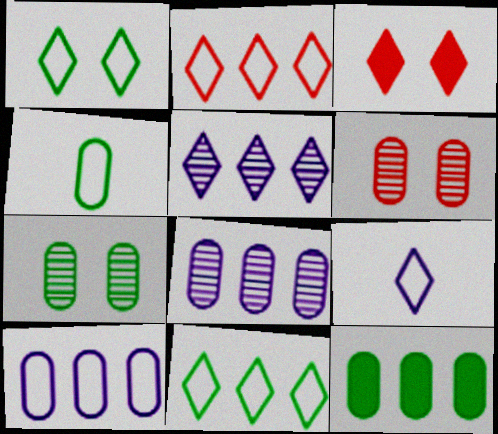[[1, 2, 9], 
[4, 7, 12]]